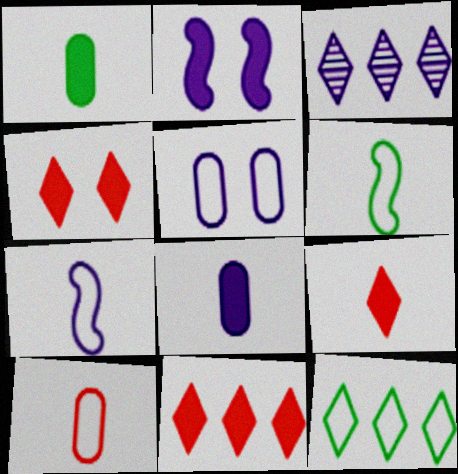[[1, 2, 11], 
[3, 11, 12], 
[4, 9, 11]]